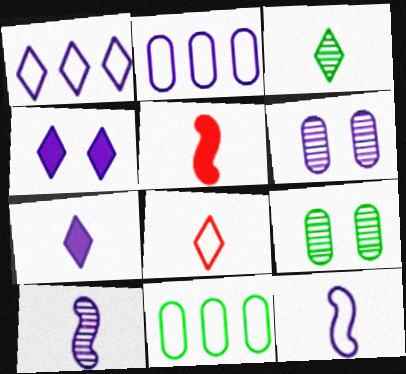[[1, 5, 9], 
[2, 4, 10], 
[3, 7, 8]]